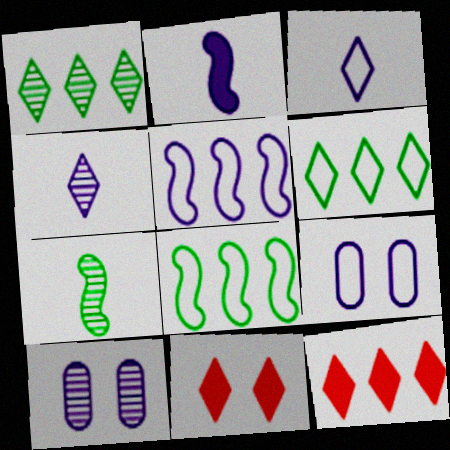[[1, 3, 11], 
[3, 5, 9], 
[4, 6, 11], 
[7, 9, 12]]